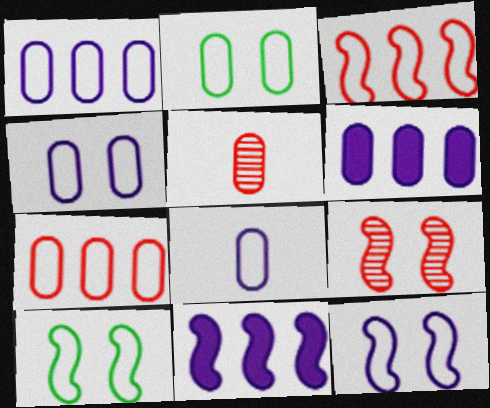[[1, 4, 8], 
[2, 5, 6], 
[2, 7, 8]]